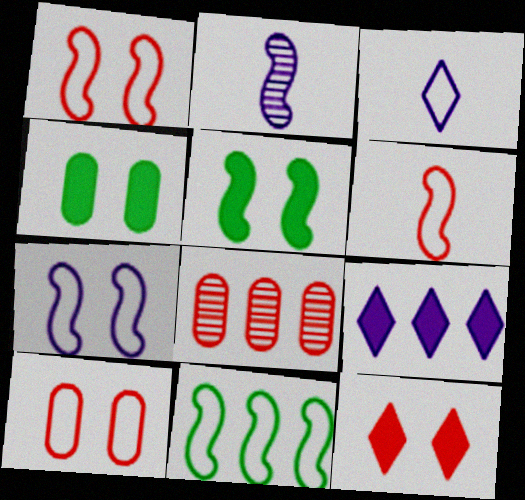[[3, 5, 8], 
[3, 10, 11], 
[6, 7, 11], 
[6, 8, 12], 
[8, 9, 11]]